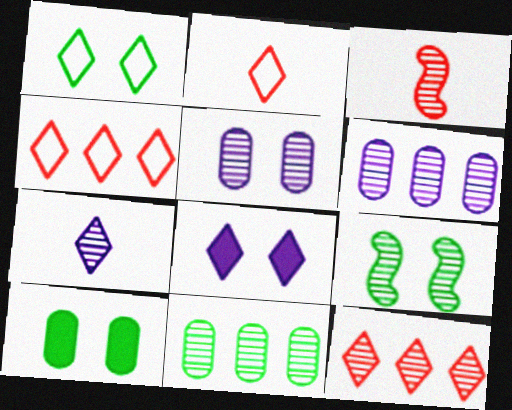[[1, 9, 10]]